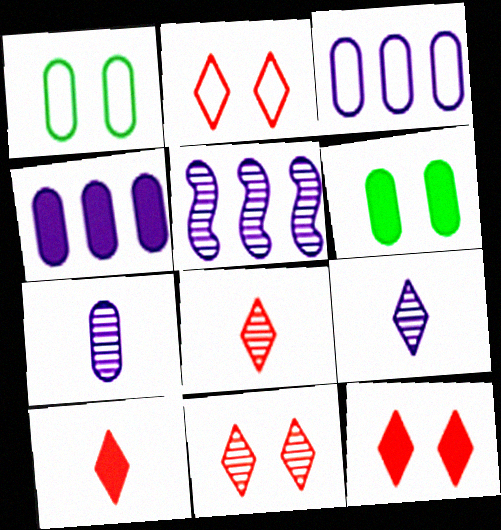[[1, 5, 10], 
[2, 11, 12]]